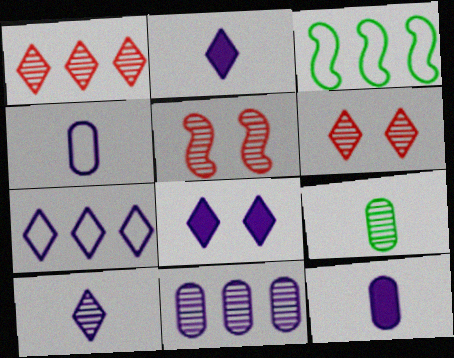[[3, 6, 12], 
[7, 8, 10]]